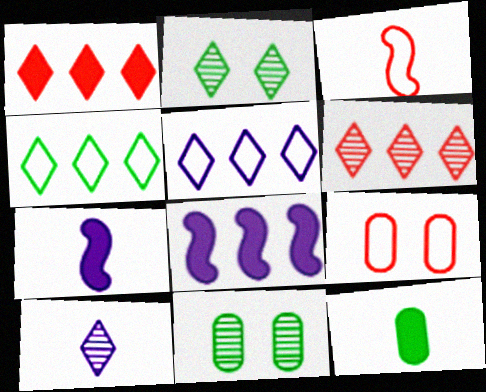[[2, 6, 10], 
[3, 10, 12]]